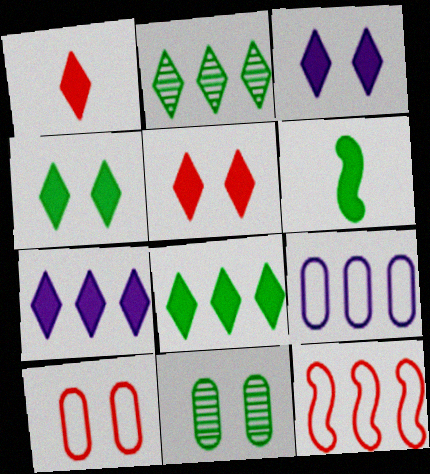[[1, 3, 8], 
[1, 4, 7], 
[3, 4, 5]]